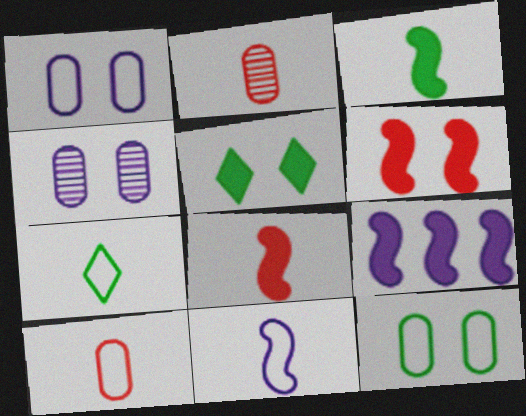[[3, 6, 9], 
[7, 10, 11]]